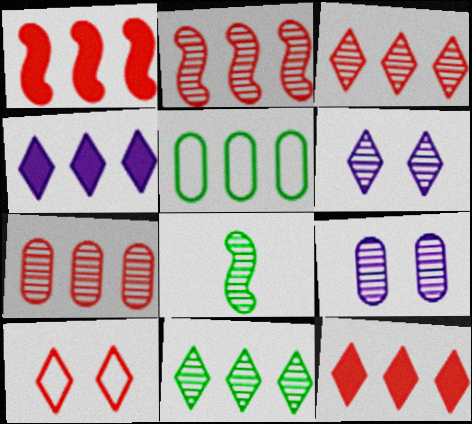[[2, 3, 7], 
[2, 4, 5], 
[3, 8, 9], 
[6, 7, 8]]